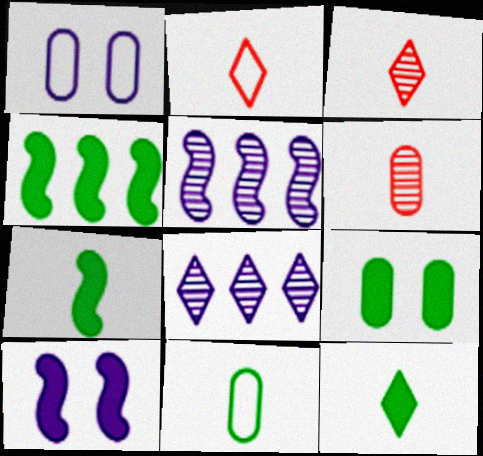[[1, 3, 4], 
[2, 5, 9], 
[4, 9, 12]]